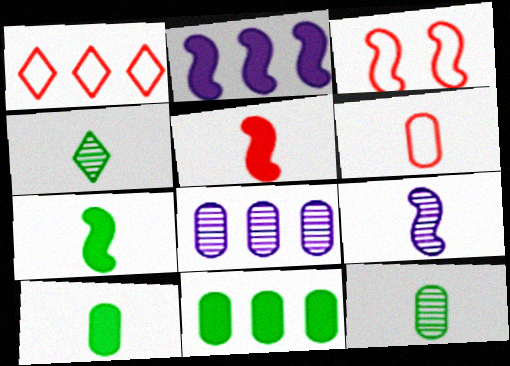[[1, 3, 6]]